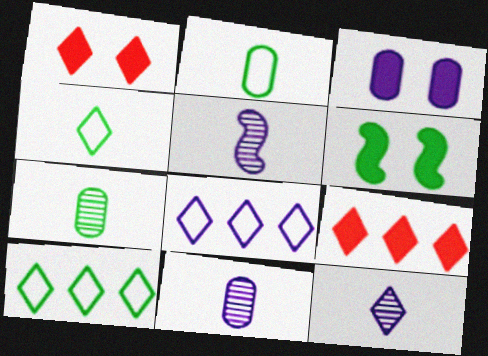[[1, 3, 6], 
[1, 10, 12], 
[3, 5, 8], 
[5, 11, 12], 
[6, 7, 10]]